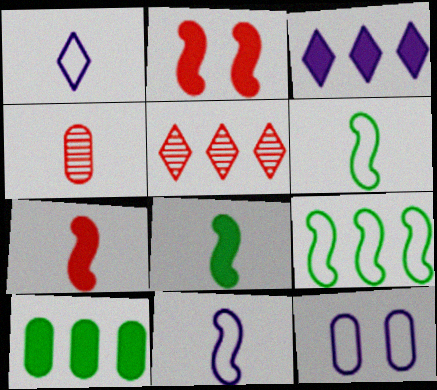[[1, 4, 8], 
[4, 10, 12], 
[5, 8, 12]]